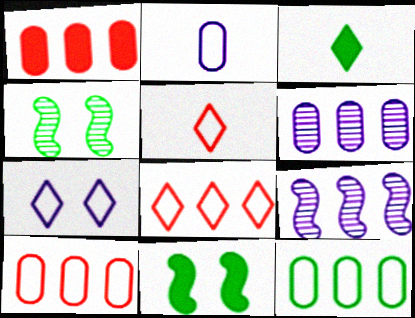[[1, 6, 12], 
[3, 4, 12], 
[5, 6, 11]]